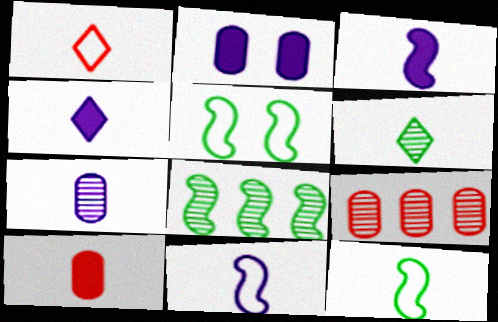[[1, 2, 8], 
[1, 4, 6], 
[4, 5, 9], 
[4, 7, 11], 
[6, 10, 11]]